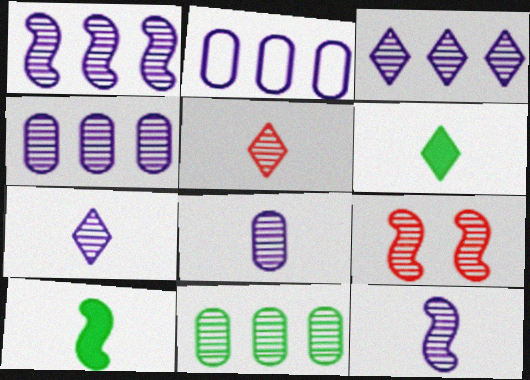[[1, 3, 4], 
[2, 6, 9], 
[7, 8, 12], 
[7, 9, 11]]